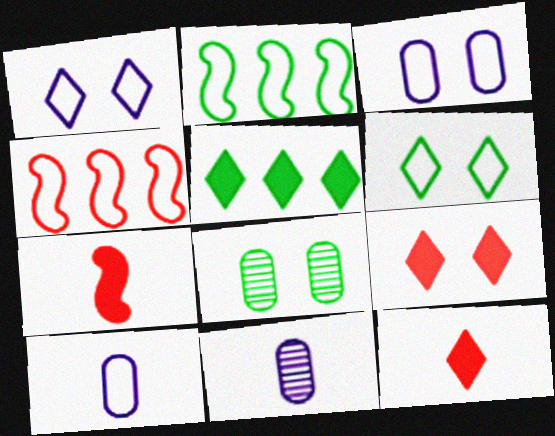[[2, 9, 11], 
[4, 6, 10]]